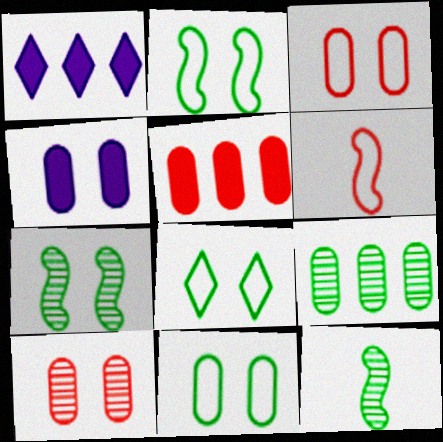[[1, 3, 12], 
[2, 8, 11], 
[4, 10, 11]]